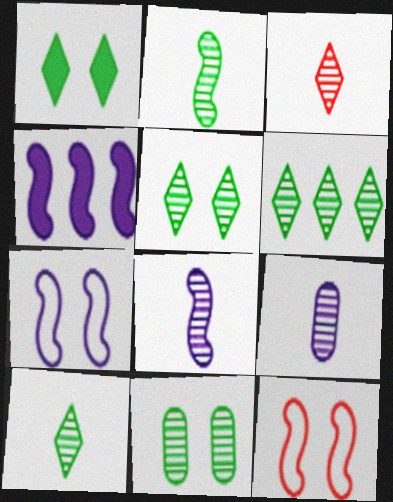[[2, 3, 9], 
[2, 4, 12], 
[2, 6, 11], 
[4, 7, 8], 
[5, 6, 10]]